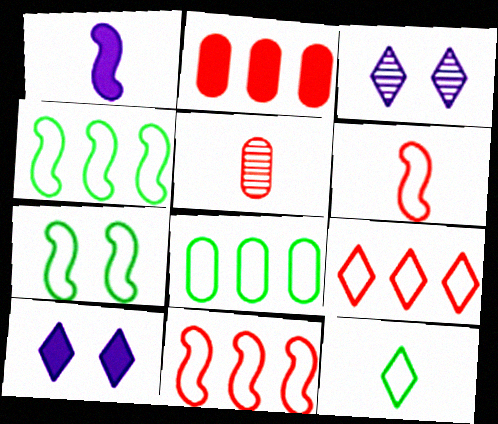[[1, 5, 12], 
[4, 5, 10], 
[7, 8, 12]]